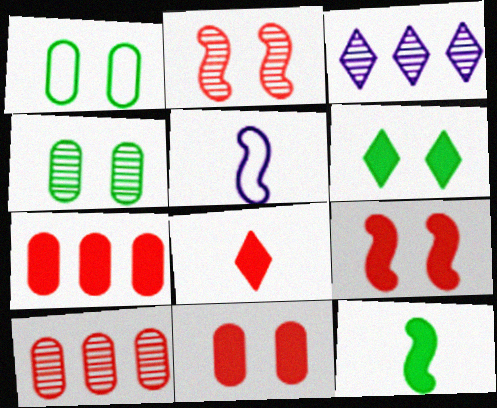[[5, 6, 10], 
[7, 8, 9]]